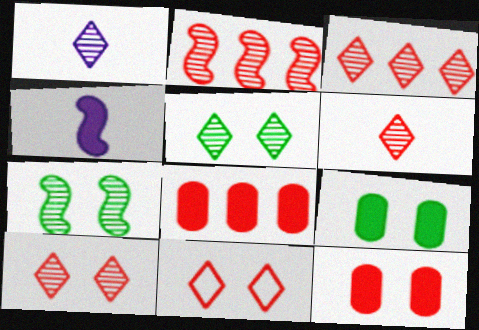[[1, 3, 5], 
[3, 6, 10]]